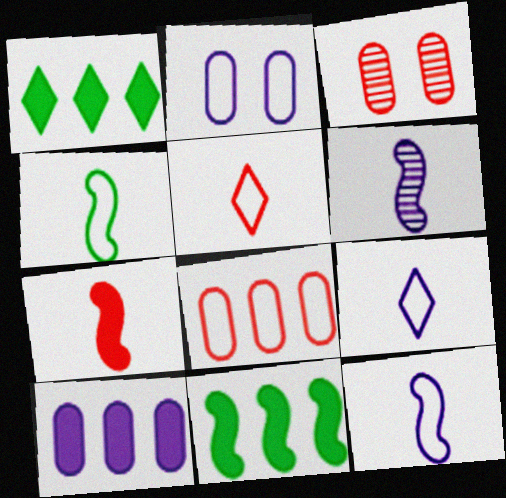[[1, 3, 12], 
[3, 9, 11], 
[4, 6, 7]]